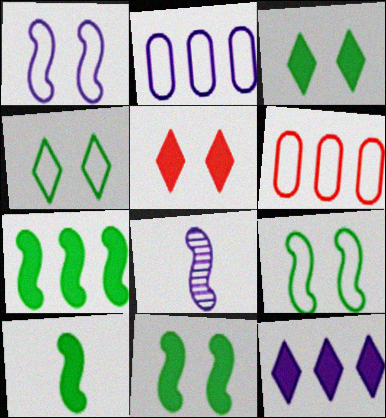[[3, 6, 8], 
[7, 10, 11]]